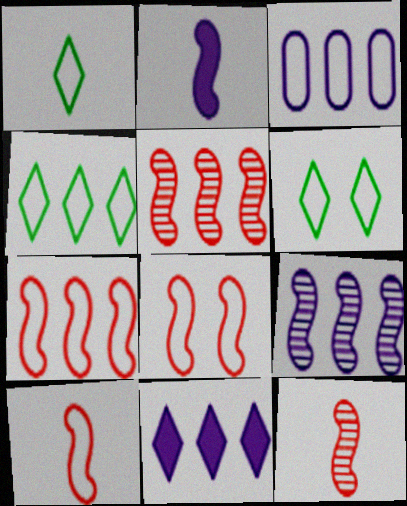[[1, 3, 8], 
[1, 4, 6], 
[3, 4, 7], 
[3, 6, 10], 
[3, 9, 11], 
[7, 8, 10]]